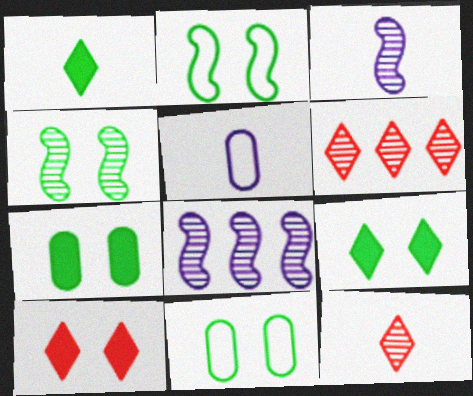[[4, 9, 11]]